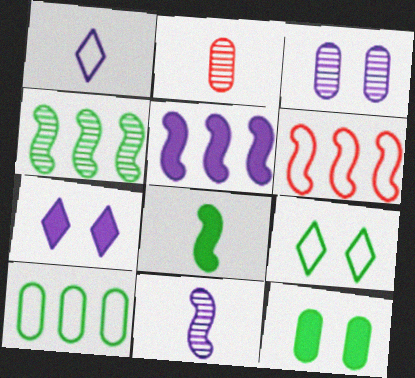[[1, 2, 8], 
[1, 3, 5], 
[2, 5, 9], 
[4, 5, 6]]